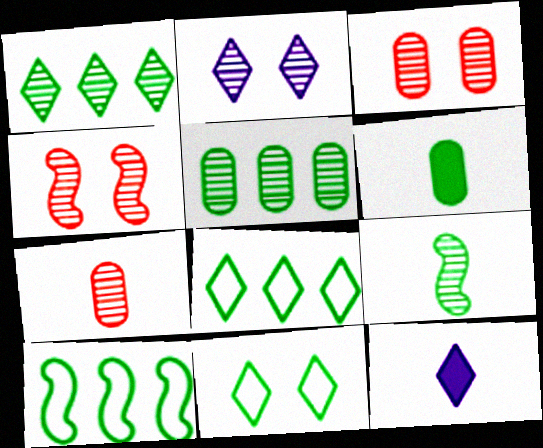[[3, 10, 12]]